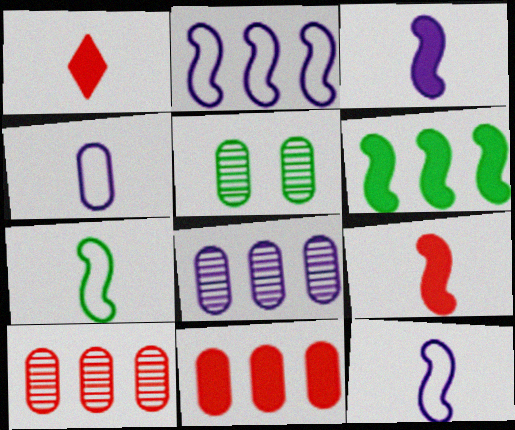[[1, 2, 5], 
[4, 5, 11]]